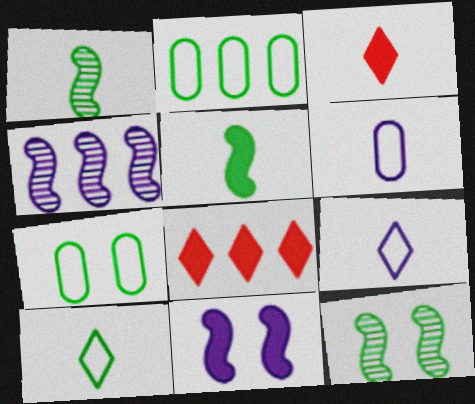[[1, 3, 6], 
[2, 4, 8], 
[3, 4, 7], 
[6, 8, 12]]